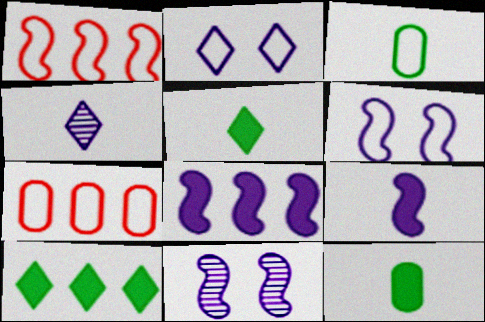[[1, 2, 3], 
[5, 7, 11]]